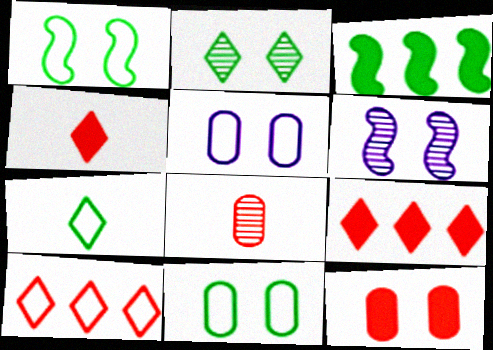[]